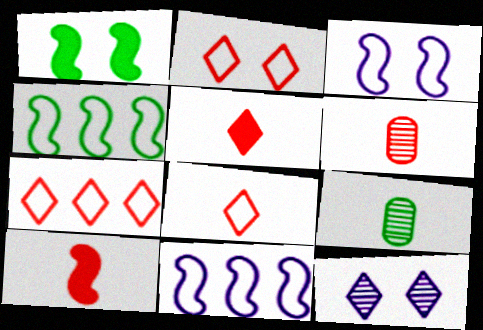[[2, 7, 8], 
[6, 8, 10]]